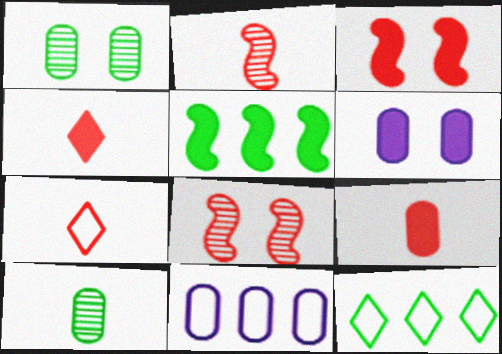[[1, 9, 11], 
[2, 6, 12], 
[2, 7, 9], 
[4, 5, 6]]